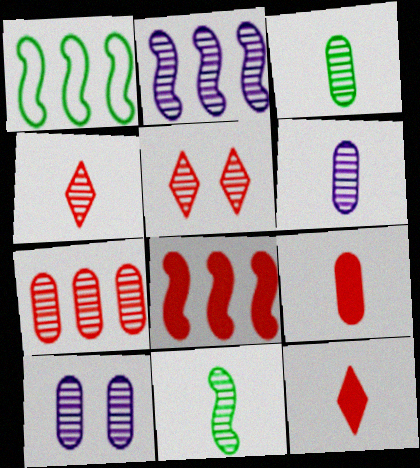[[1, 2, 8], 
[1, 10, 12], 
[2, 3, 5], 
[3, 7, 10], 
[4, 6, 11]]